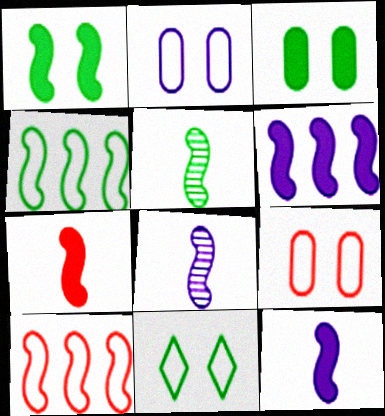[[1, 4, 5], 
[1, 6, 7], 
[1, 8, 10]]